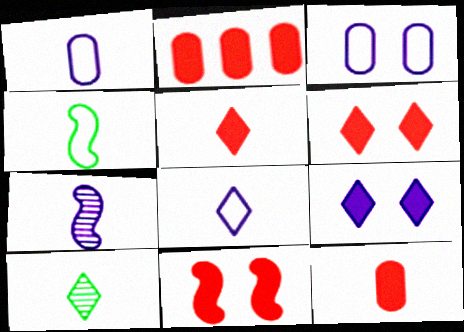[[2, 5, 11], 
[5, 8, 10]]